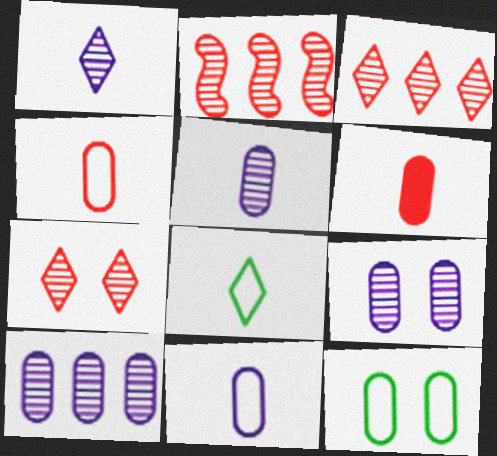[[5, 9, 10], 
[6, 10, 12]]